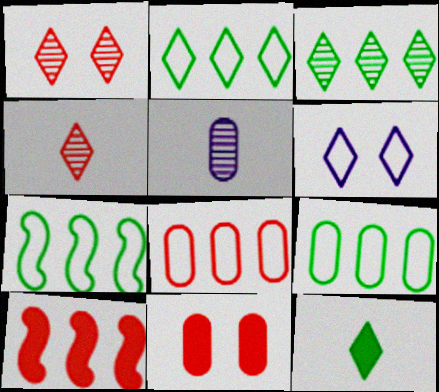[[2, 7, 9], 
[5, 9, 11]]